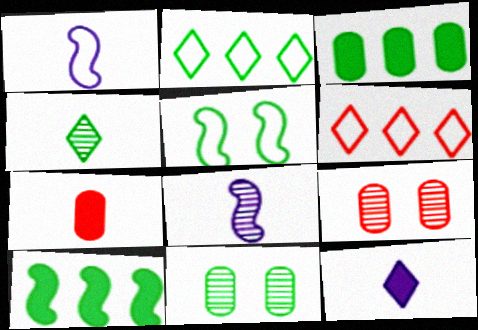[[1, 4, 7], 
[3, 4, 5]]